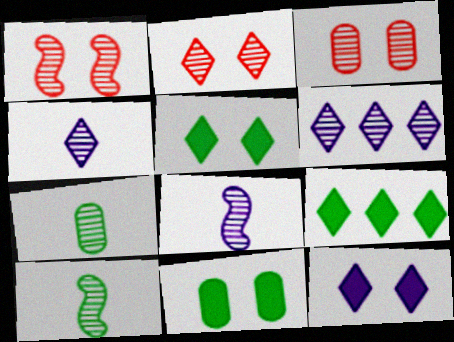[[1, 2, 3], 
[1, 6, 7], 
[3, 6, 10]]